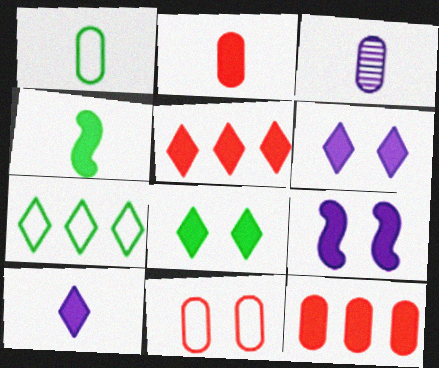[[1, 2, 3], 
[2, 4, 10], 
[4, 6, 12], 
[5, 8, 10]]